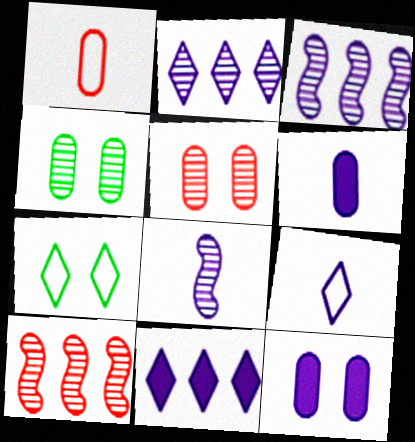[[3, 9, 12], 
[6, 7, 10], 
[6, 8, 9]]